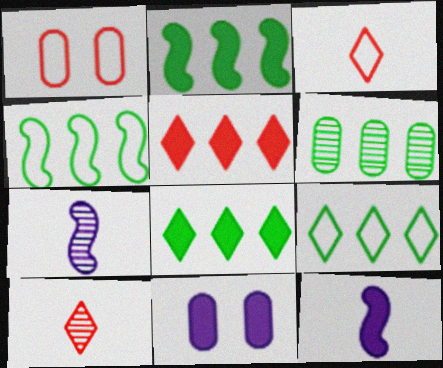[[1, 7, 8], 
[2, 6, 9], 
[4, 6, 8], 
[4, 10, 11]]